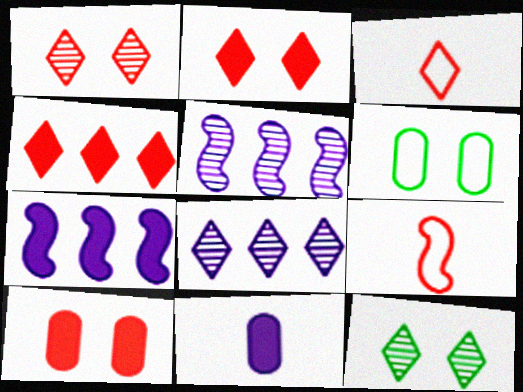[[1, 3, 4]]